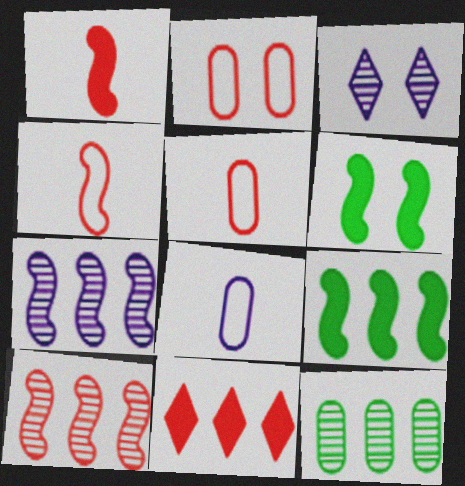[[2, 3, 6], 
[3, 5, 9], 
[4, 6, 7]]